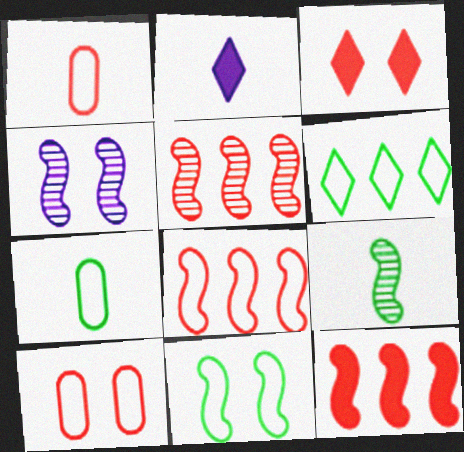[[1, 2, 9], 
[1, 3, 5], 
[4, 5, 9], 
[5, 8, 12], 
[6, 7, 11]]